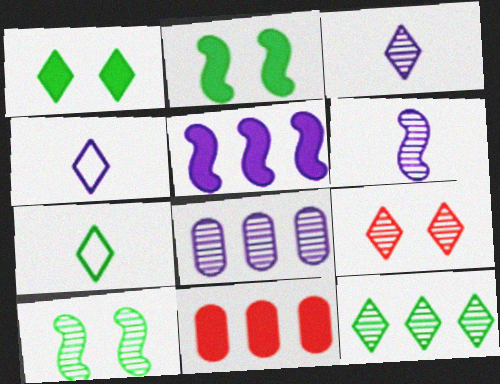[[1, 7, 12], 
[3, 9, 12], 
[4, 10, 11]]